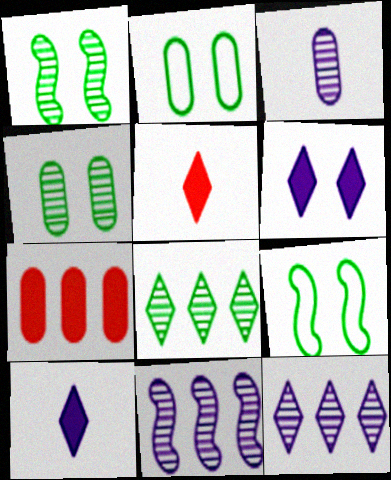[[2, 3, 7], 
[2, 5, 11]]